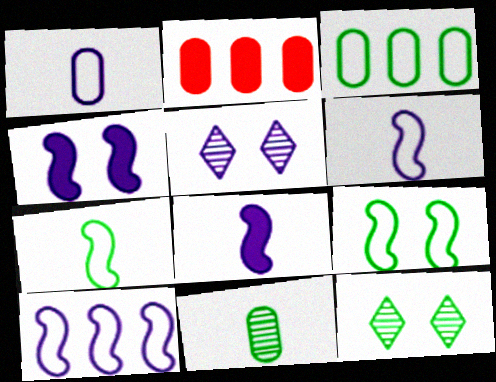[[2, 5, 7], 
[2, 6, 12]]